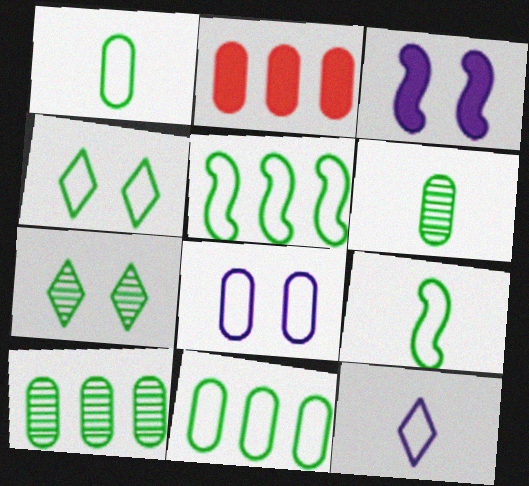[[1, 4, 5], 
[2, 6, 8], 
[4, 9, 11]]